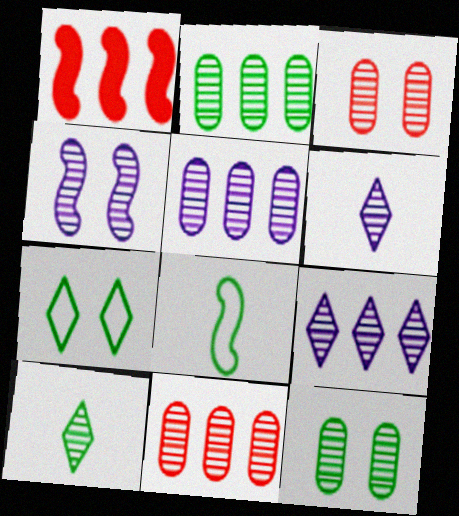[[1, 4, 8], 
[2, 5, 11], 
[4, 5, 6], 
[4, 10, 11]]